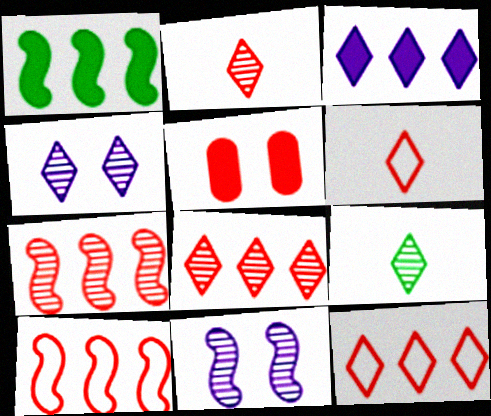[[2, 5, 10], 
[4, 8, 9], 
[5, 6, 7]]